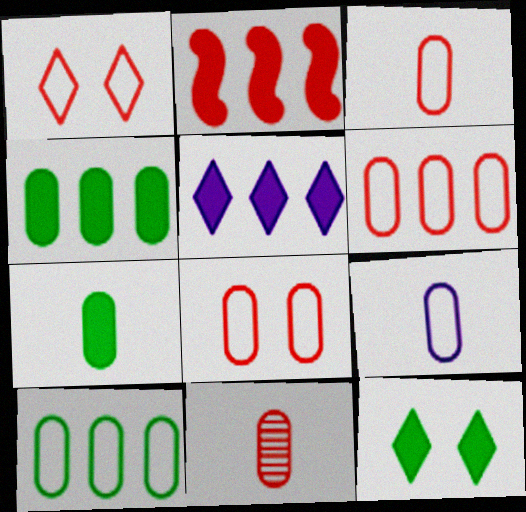[[1, 2, 11], 
[2, 4, 5], 
[3, 6, 8], 
[7, 9, 11], 
[8, 9, 10]]